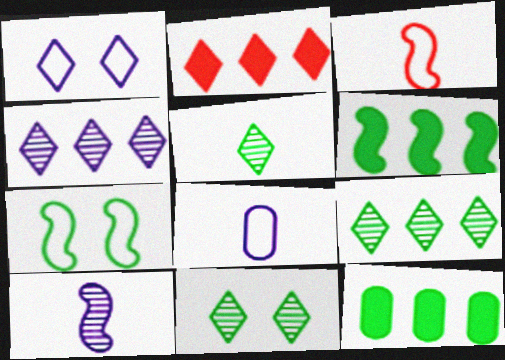[[1, 2, 5], 
[5, 7, 12], 
[5, 9, 11]]